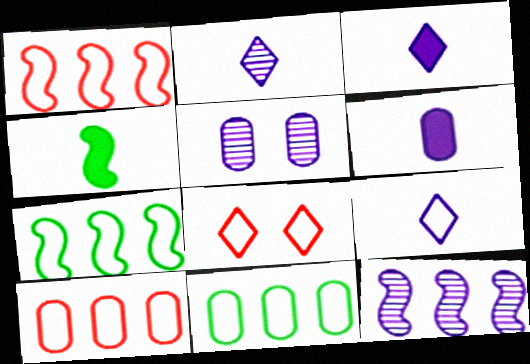[[2, 3, 9], 
[2, 5, 12]]